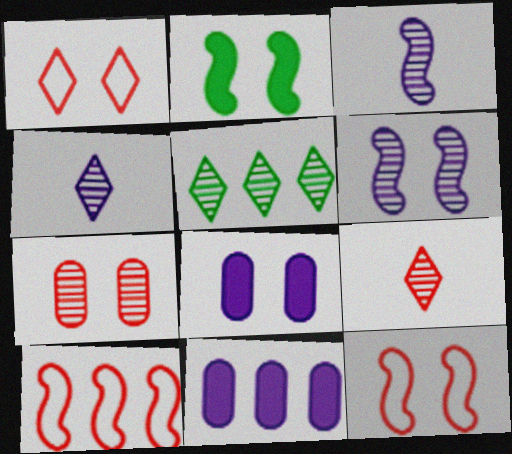[[2, 3, 10], 
[2, 6, 12], 
[3, 5, 7], 
[5, 10, 11]]